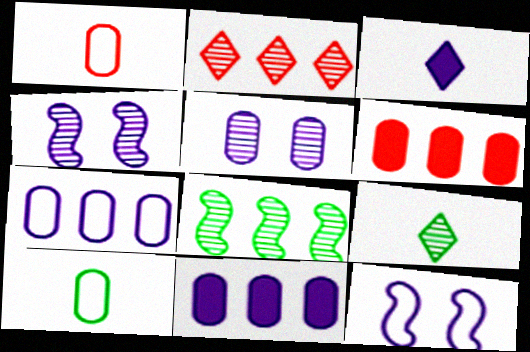[[3, 4, 7], 
[5, 6, 10], 
[6, 9, 12]]